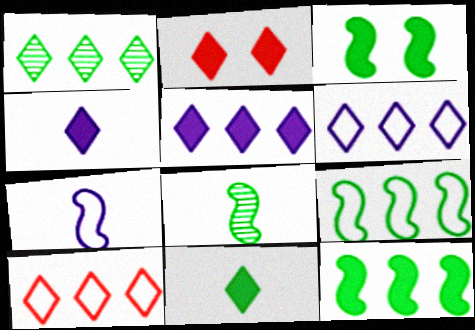[[1, 5, 10], 
[2, 5, 11], 
[3, 8, 9]]